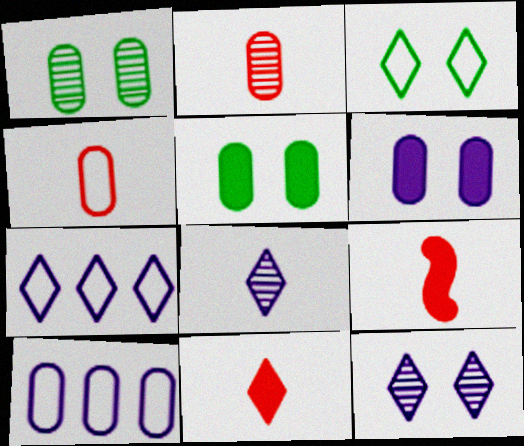[[1, 7, 9], 
[2, 5, 10]]